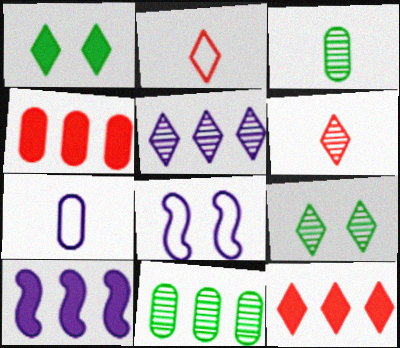[[1, 2, 5], 
[3, 8, 12], 
[5, 6, 9]]